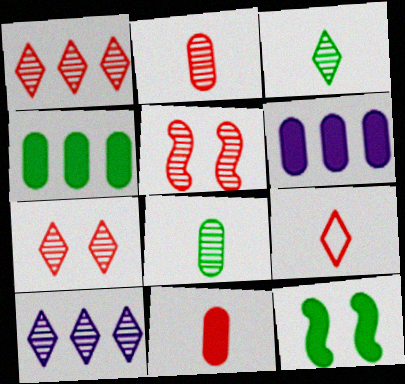[[1, 2, 5], 
[3, 7, 10], 
[5, 8, 10]]